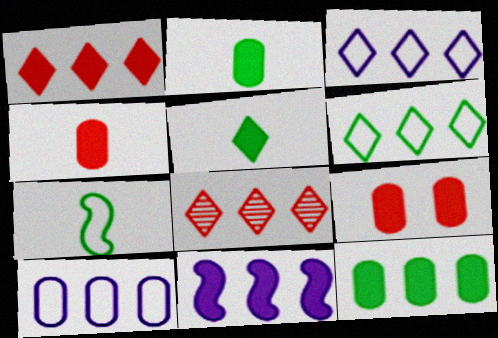[[1, 11, 12], 
[5, 9, 11]]